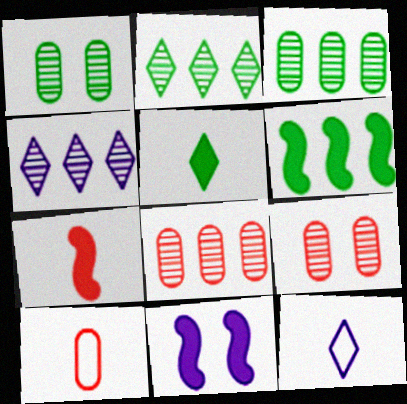[[2, 10, 11], 
[6, 7, 11], 
[6, 9, 12]]